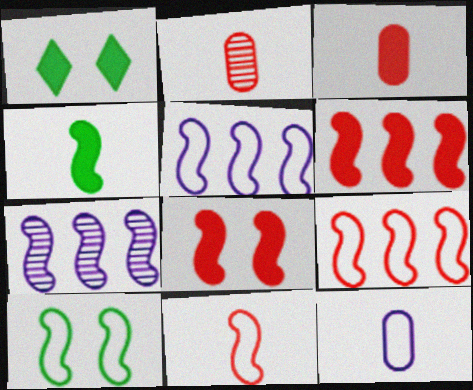[[1, 2, 5], 
[5, 10, 11]]